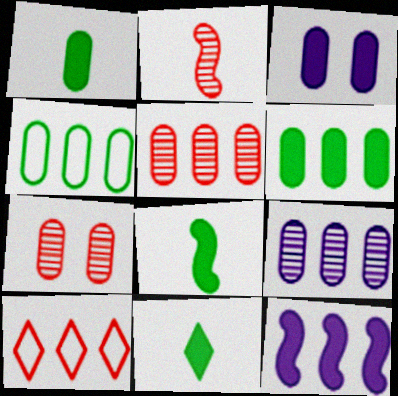[[1, 8, 11]]